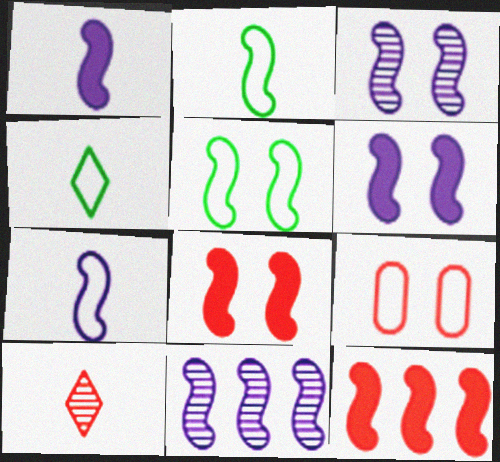[[2, 3, 12], 
[2, 8, 11], 
[3, 5, 8], 
[6, 7, 11], 
[9, 10, 12]]